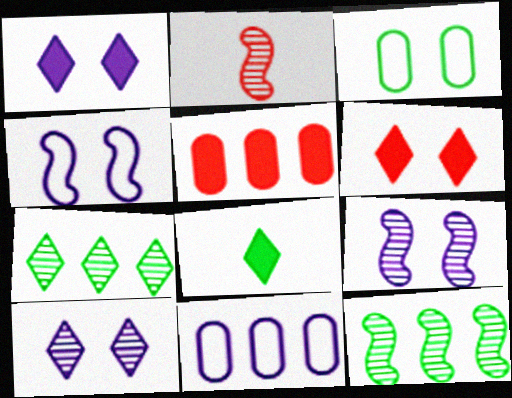[[2, 9, 12], 
[3, 6, 9], 
[3, 8, 12]]